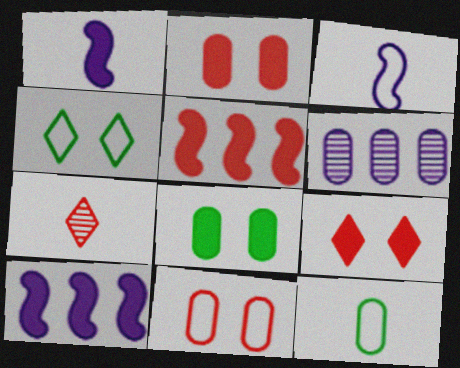[[1, 7, 12], 
[2, 6, 12], 
[5, 7, 11]]